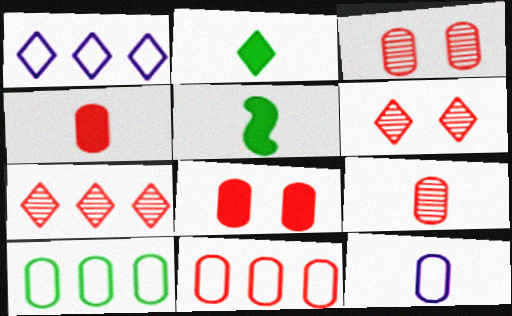[[1, 2, 6], 
[1, 3, 5], 
[3, 4, 11], 
[8, 9, 11]]